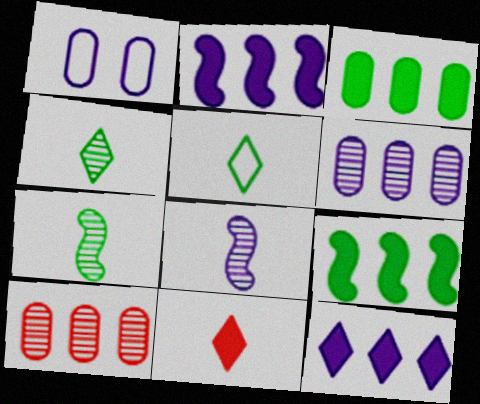[[1, 8, 12]]